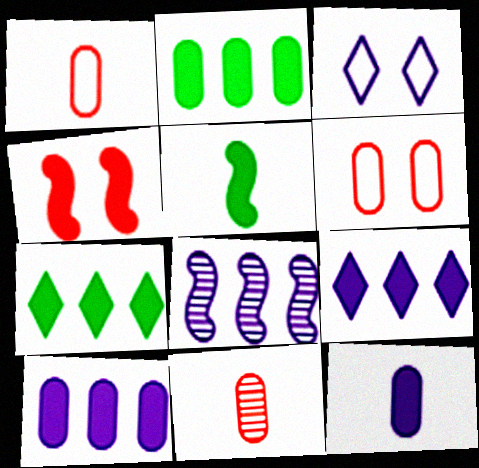[[3, 8, 12], 
[4, 7, 12]]